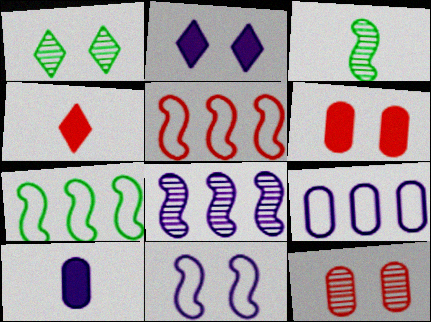[[1, 5, 10], 
[1, 6, 11], 
[4, 5, 12]]